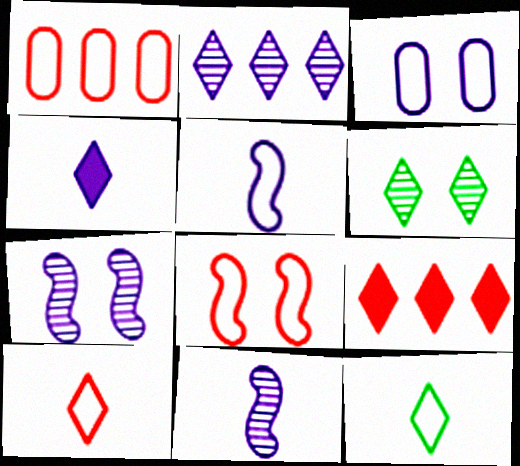[[1, 8, 10]]